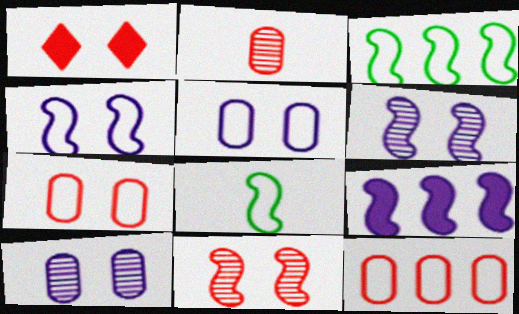[[1, 7, 11], 
[8, 9, 11]]